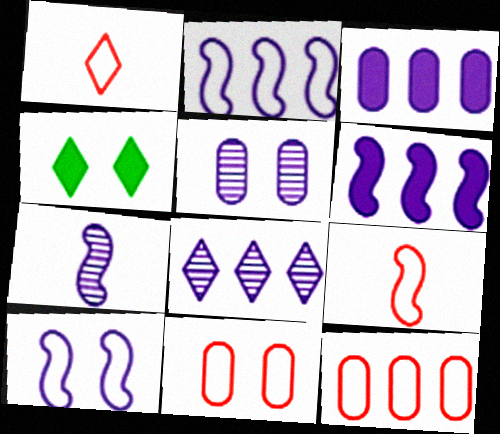[[1, 4, 8], 
[2, 3, 8], 
[4, 7, 12], 
[5, 7, 8], 
[6, 7, 10]]